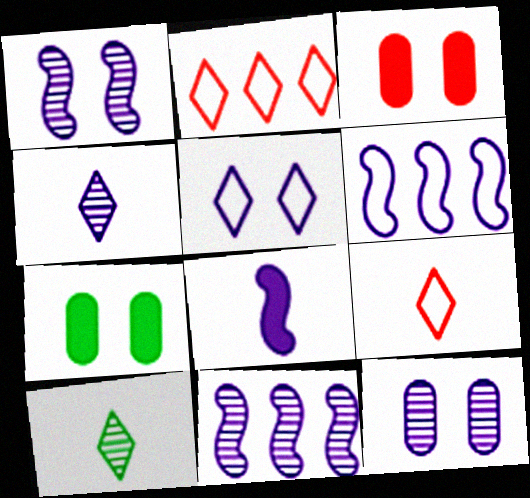[[1, 6, 8], 
[3, 6, 10], 
[4, 11, 12], 
[7, 9, 11]]